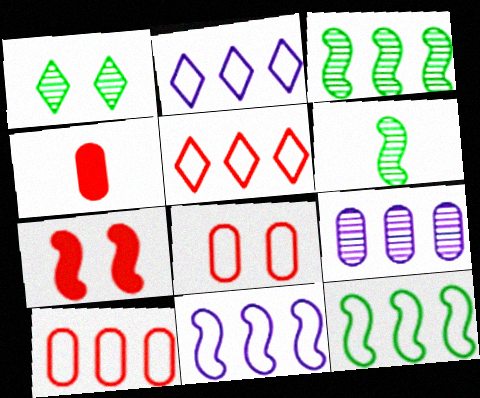[[1, 4, 11], 
[2, 10, 12], 
[6, 7, 11]]